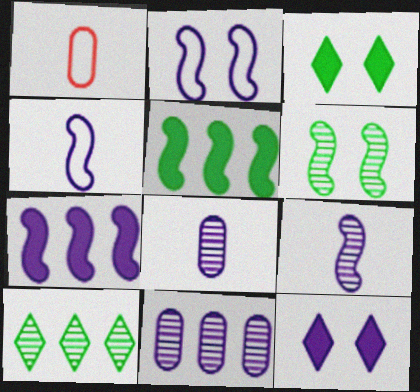[[2, 7, 9], 
[4, 11, 12]]